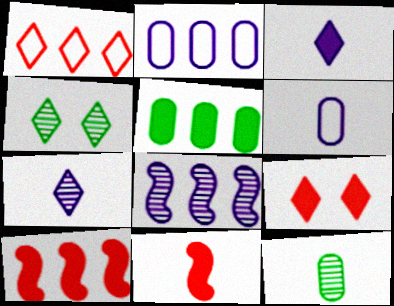[[1, 3, 4], 
[1, 5, 8], 
[2, 4, 11], 
[4, 6, 10]]